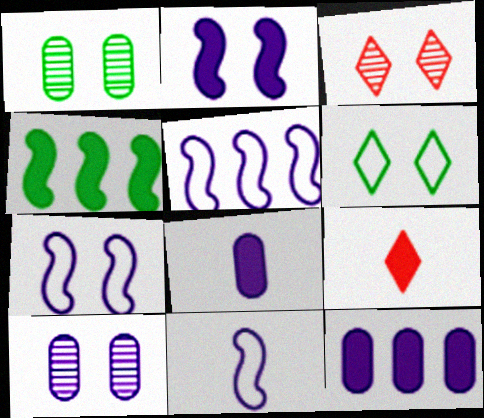[[1, 5, 9], 
[5, 7, 11]]